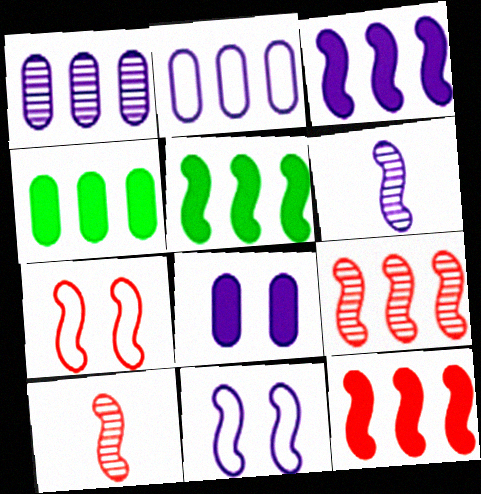[[3, 5, 12], 
[3, 6, 11], 
[5, 6, 7], 
[5, 10, 11], 
[7, 10, 12]]